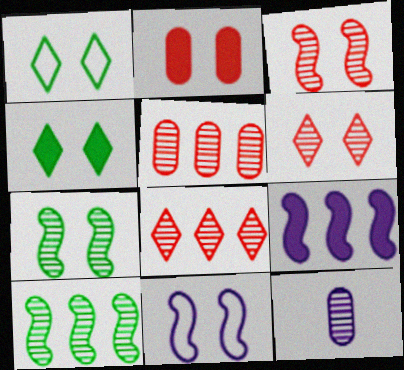[[6, 10, 12], 
[7, 8, 12]]